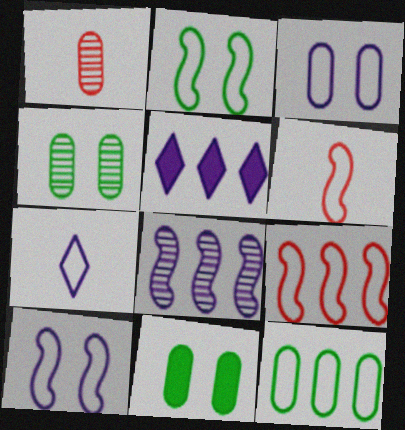[[1, 2, 5], 
[4, 5, 6]]